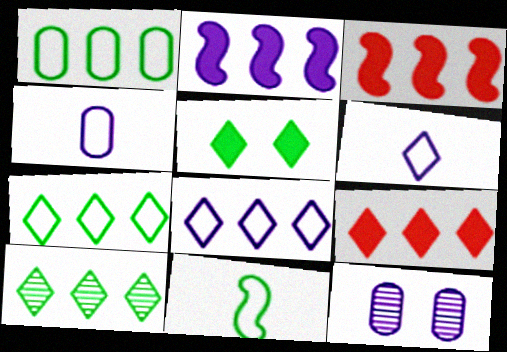[[2, 6, 12], 
[8, 9, 10], 
[9, 11, 12]]